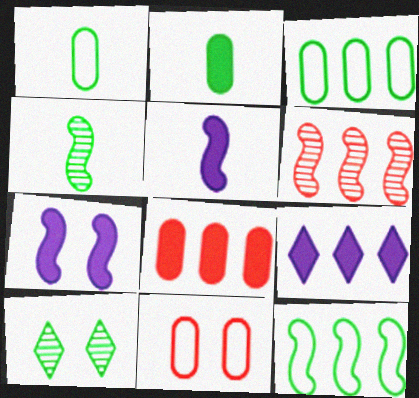[[2, 10, 12], 
[3, 6, 9], 
[4, 9, 11], 
[7, 10, 11]]